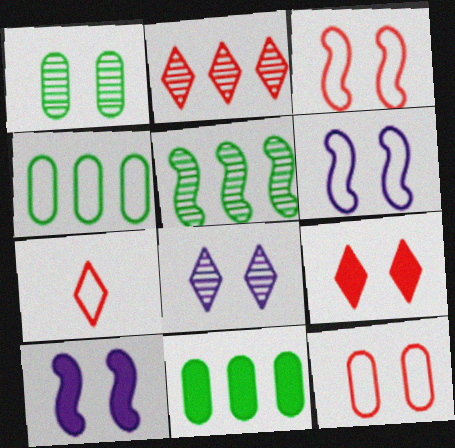[[1, 6, 9], 
[2, 7, 9], 
[4, 6, 7]]